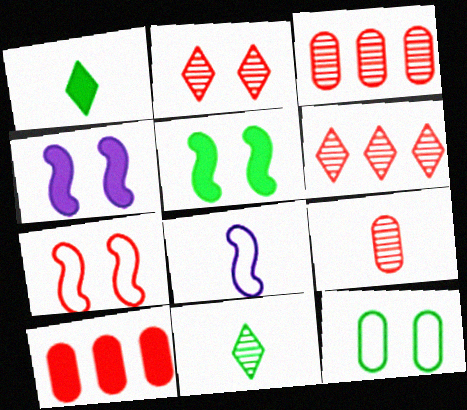[[1, 4, 10], 
[1, 8, 9], 
[2, 4, 12]]